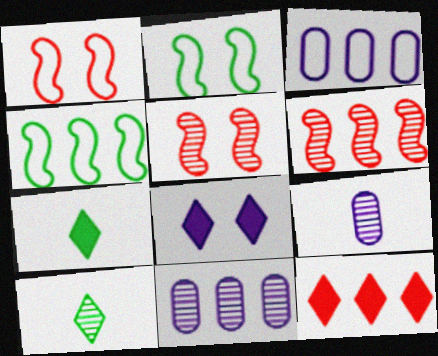[[1, 7, 11], 
[2, 9, 12], 
[3, 5, 7], 
[4, 11, 12], 
[5, 10, 11], 
[7, 8, 12]]